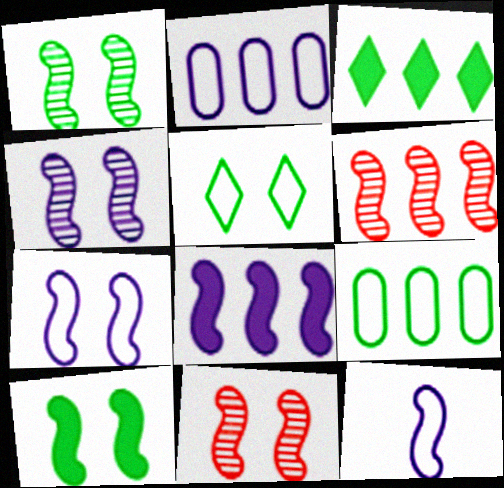[[1, 4, 11], 
[2, 3, 6], 
[4, 8, 12], 
[6, 10, 12], 
[7, 10, 11]]